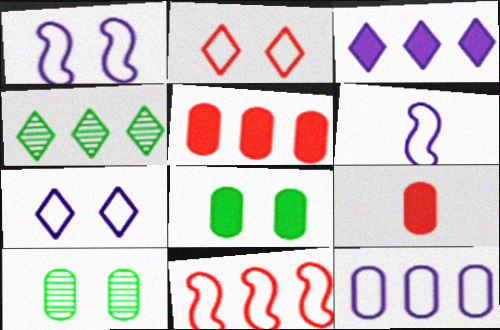[[1, 4, 9], 
[6, 7, 12], 
[9, 10, 12]]